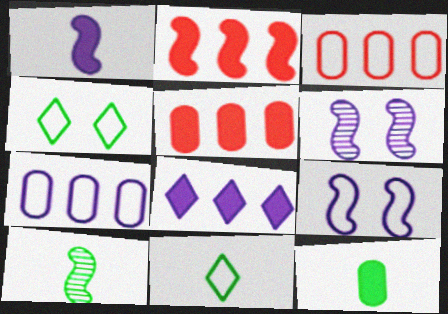[[2, 9, 10], 
[3, 9, 11], 
[5, 6, 11], 
[10, 11, 12]]